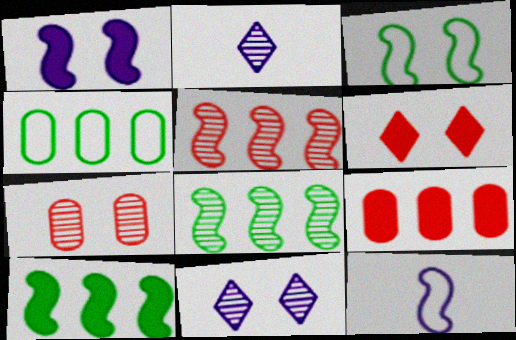[[2, 3, 9], 
[2, 7, 8]]